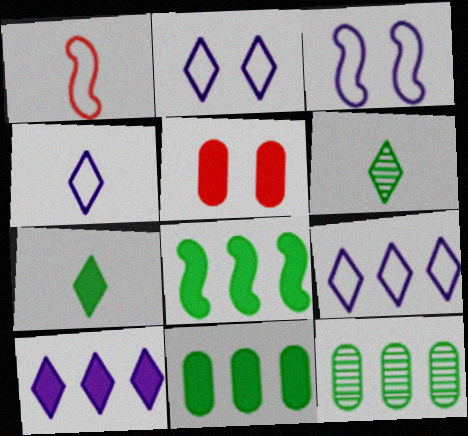[[2, 4, 9]]